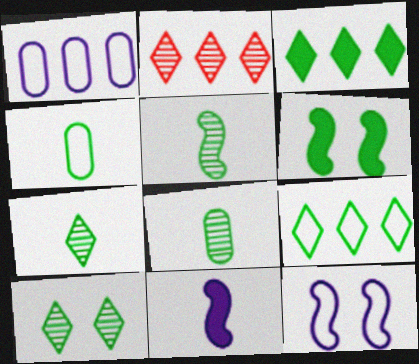[[5, 7, 8], 
[6, 8, 9]]